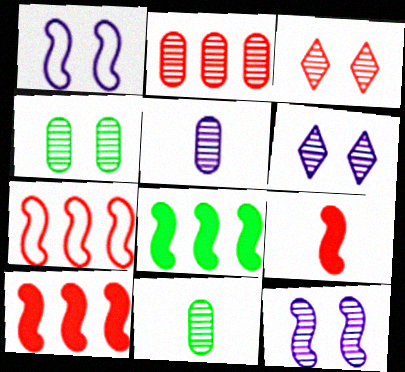[[2, 4, 5], 
[3, 4, 12]]